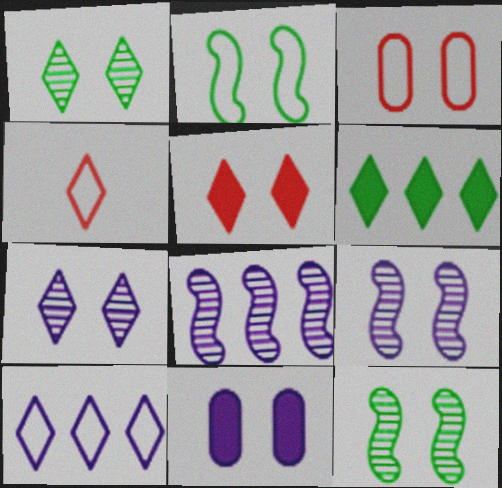[[4, 6, 7]]